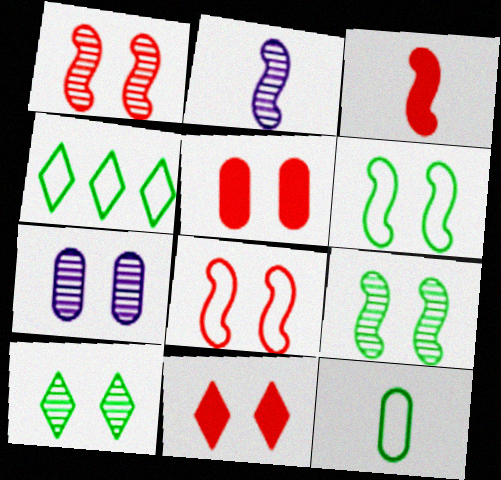[[1, 7, 10], 
[2, 4, 5], 
[3, 4, 7], 
[4, 6, 12], 
[6, 7, 11]]